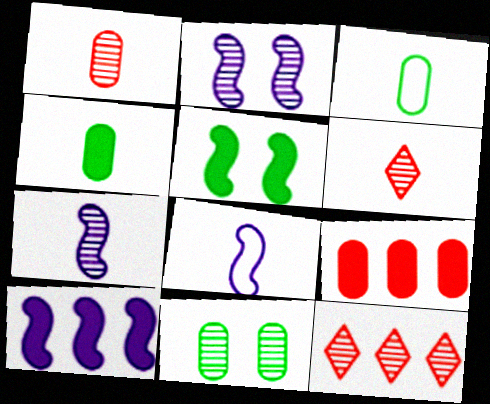[[2, 8, 10], 
[4, 6, 8], 
[7, 11, 12]]